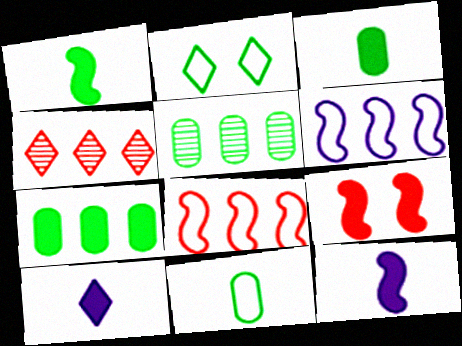[[1, 2, 5], 
[2, 4, 10], 
[4, 6, 7], 
[7, 9, 10]]